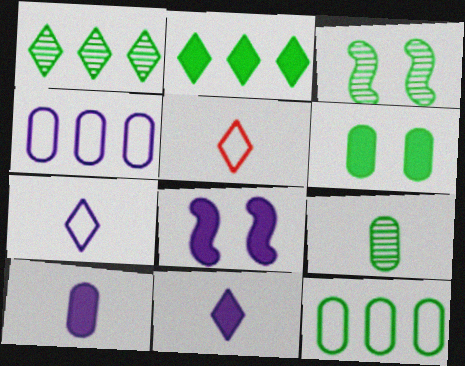[[1, 3, 9], 
[6, 9, 12]]